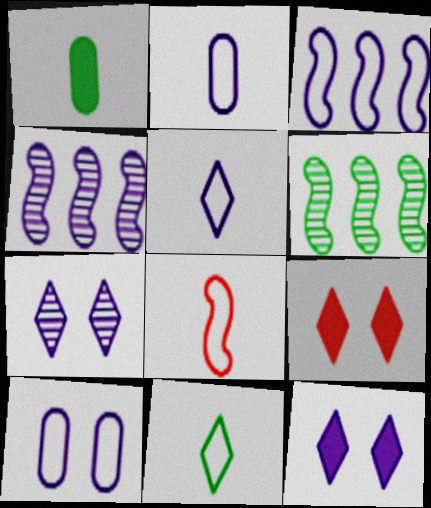[[2, 4, 12], 
[2, 6, 9], 
[2, 8, 11], 
[3, 5, 10]]